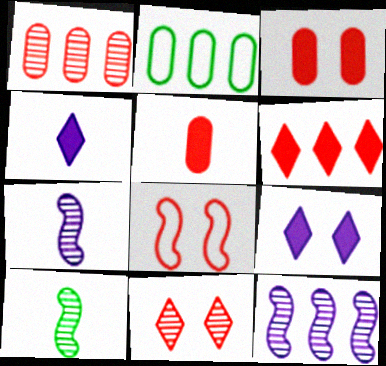[[2, 6, 12], 
[3, 8, 11]]